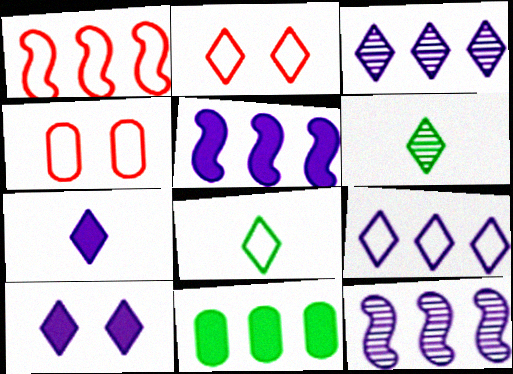[[1, 3, 11], 
[2, 8, 9], 
[4, 5, 6]]